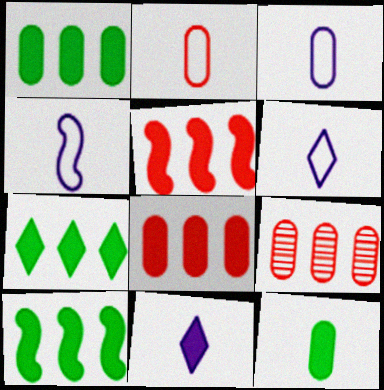[[1, 7, 10], 
[3, 4, 6]]